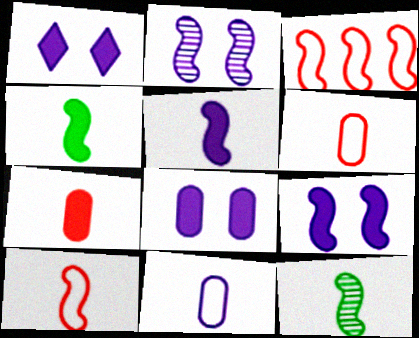[[1, 8, 9], 
[2, 3, 4], 
[3, 9, 12], 
[5, 10, 12]]